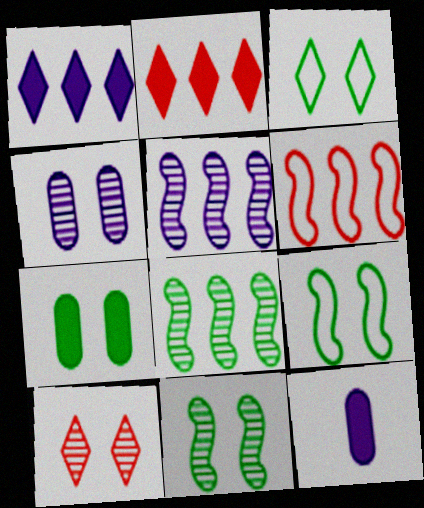[[3, 7, 11], 
[4, 10, 11]]